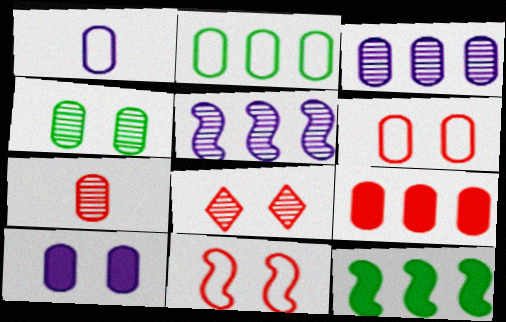[[1, 2, 6], 
[1, 3, 10], 
[1, 4, 9], 
[1, 8, 12], 
[2, 3, 9], 
[2, 7, 10], 
[3, 4, 7], 
[4, 6, 10], 
[6, 7, 9]]